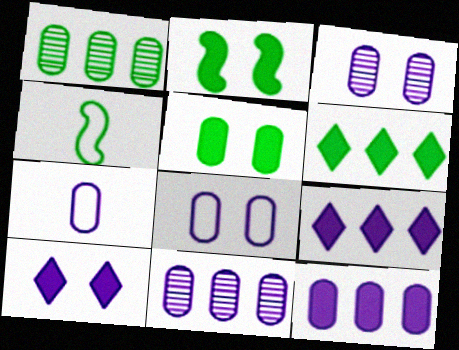[[3, 7, 12]]